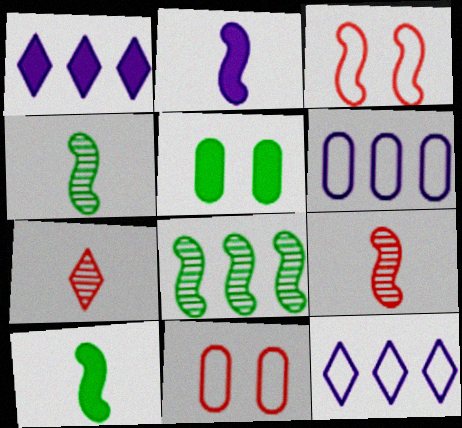[[1, 4, 11], 
[2, 3, 8], 
[5, 9, 12]]